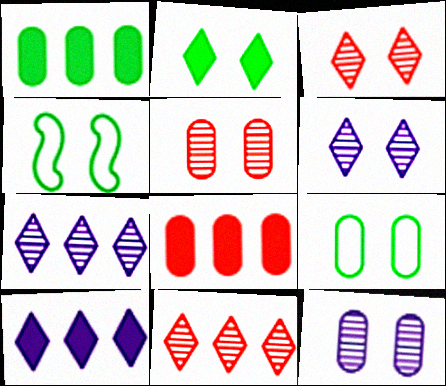[]